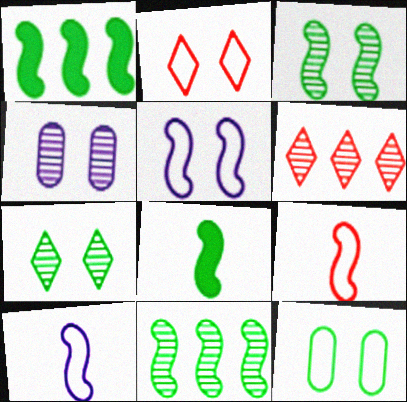[[2, 5, 12]]